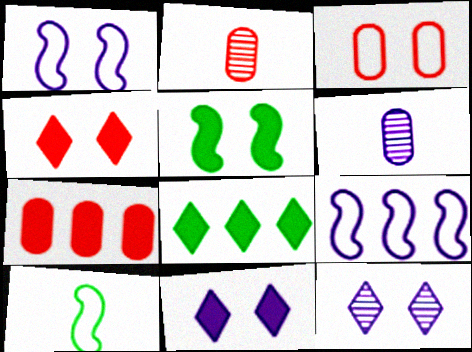[[1, 2, 8], 
[2, 3, 7], 
[3, 5, 12], 
[6, 9, 11], 
[7, 10, 12]]